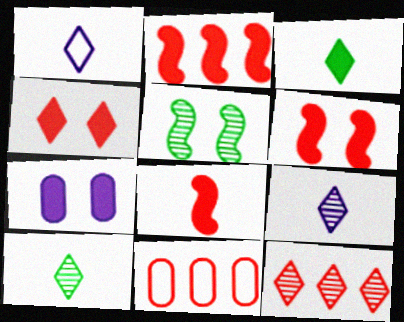[[2, 3, 7], 
[2, 6, 8], 
[2, 11, 12]]